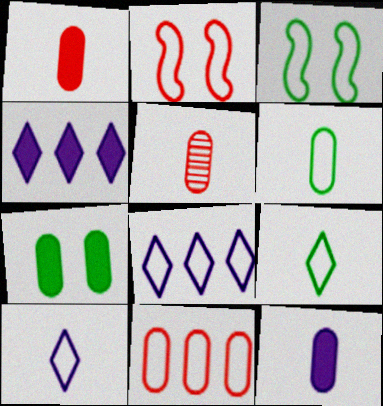[[2, 6, 8], 
[3, 4, 5], 
[3, 10, 11], 
[5, 6, 12]]